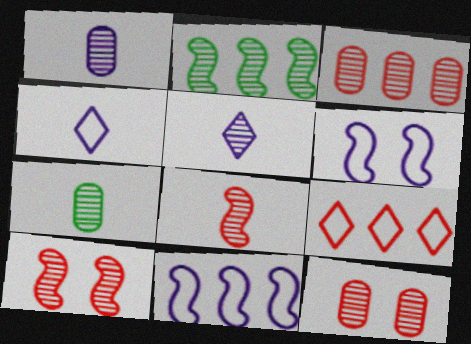[[2, 5, 12], 
[5, 7, 8]]